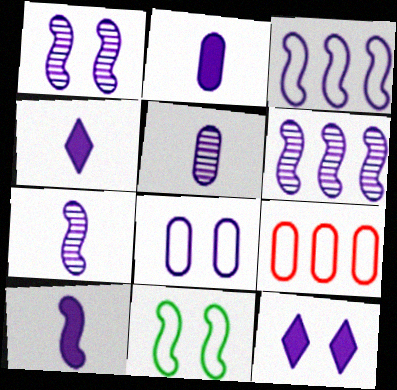[[1, 3, 10], 
[1, 6, 7], 
[1, 8, 12], 
[2, 4, 10], 
[3, 5, 12], 
[4, 6, 8]]